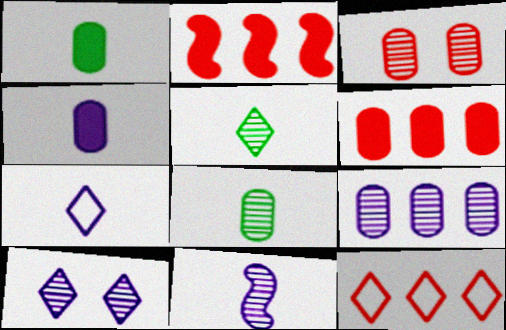[[3, 8, 9], 
[4, 7, 11], 
[9, 10, 11]]